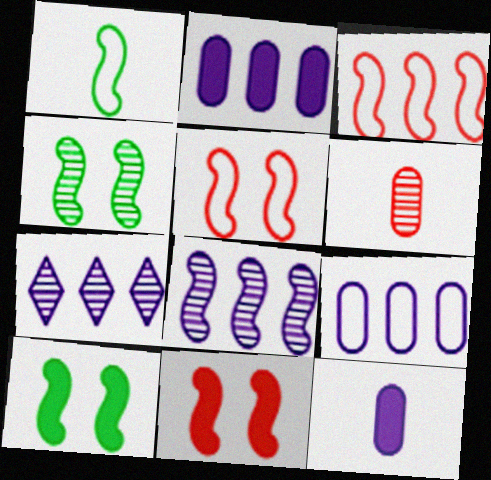[[1, 8, 11], 
[4, 6, 7]]